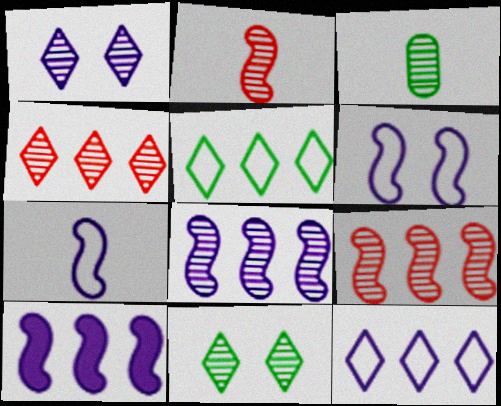[[1, 3, 9]]